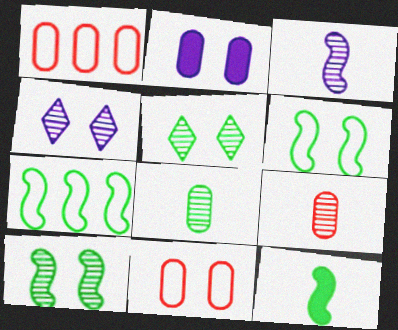[[1, 2, 8], 
[1, 4, 12], 
[7, 10, 12]]